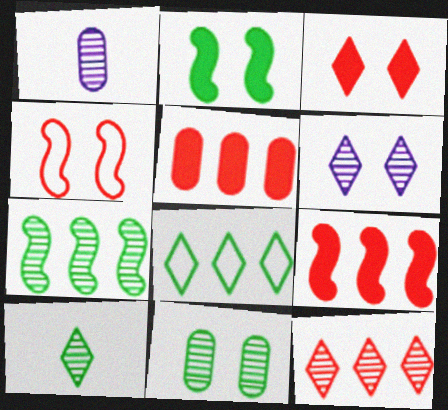[[6, 10, 12], 
[7, 10, 11]]